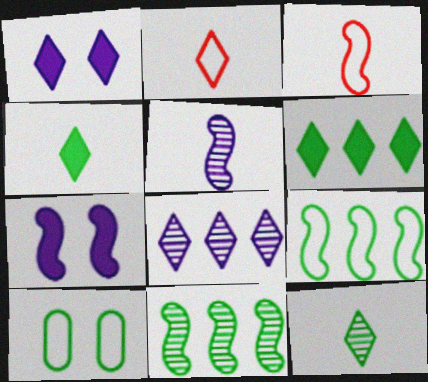[[3, 7, 11], 
[4, 10, 11]]